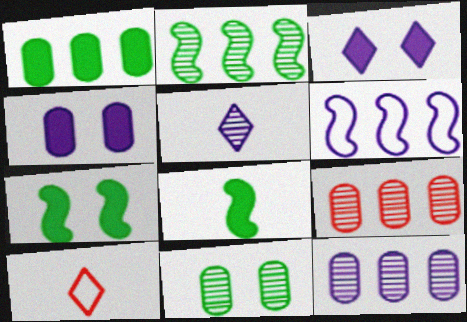[[2, 4, 10], 
[4, 5, 6], 
[7, 10, 12]]